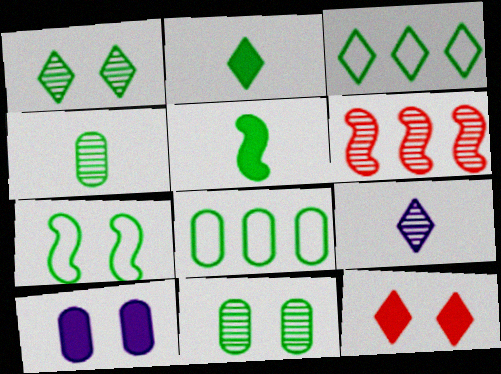[[1, 2, 3], 
[1, 5, 8], 
[3, 5, 11], 
[3, 9, 12], 
[6, 9, 11]]